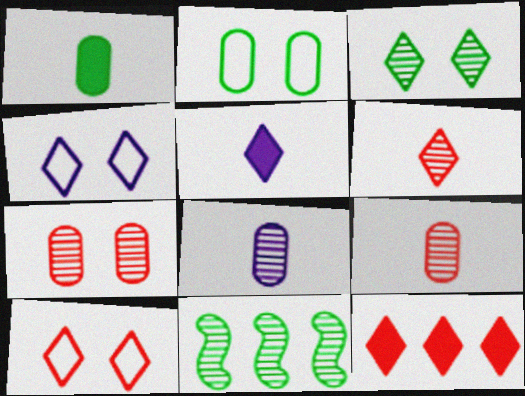[[6, 10, 12]]